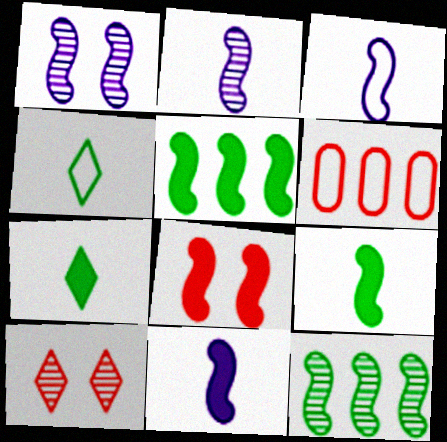[[1, 6, 7], 
[2, 3, 11], 
[3, 8, 12], 
[5, 8, 11]]